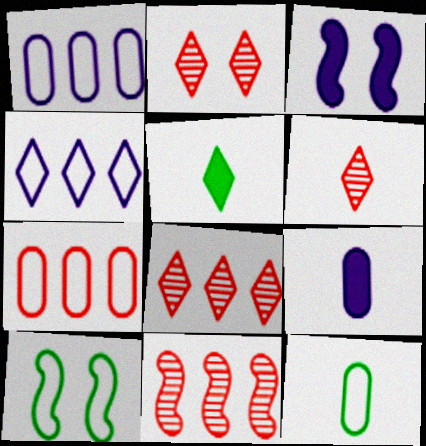[[2, 4, 5], 
[2, 6, 8], 
[3, 8, 12], 
[8, 9, 10]]